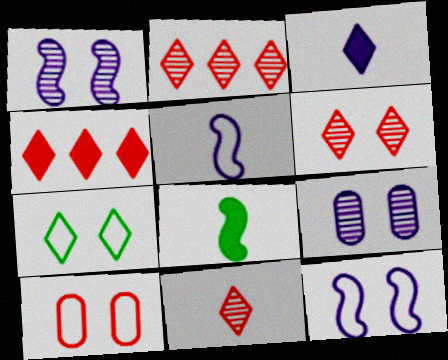[[2, 3, 7], 
[2, 6, 11], 
[7, 10, 12]]